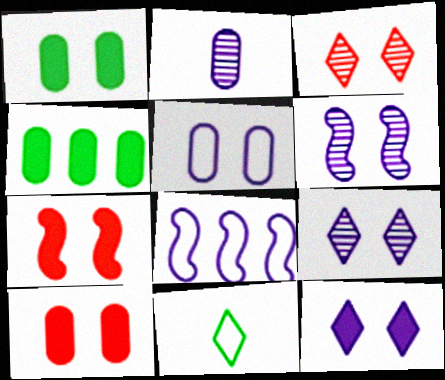[[1, 7, 12], 
[2, 8, 12], 
[5, 6, 12]]